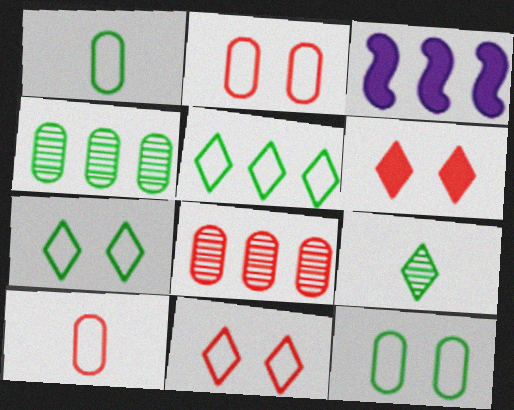[[2, 3, 9], 
[3, 5, 8]]